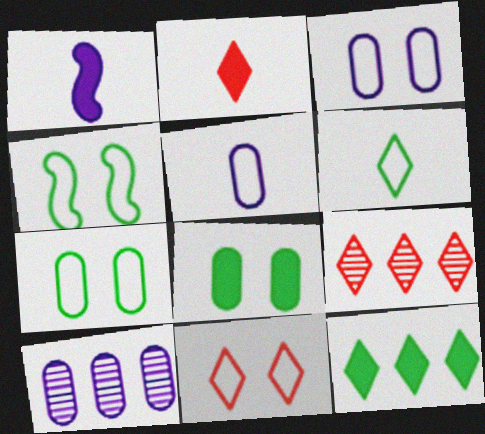[[1, 7, 9], 
[2, 4, 10], 
[2, 9, 11], 
[3, 4, 11]]